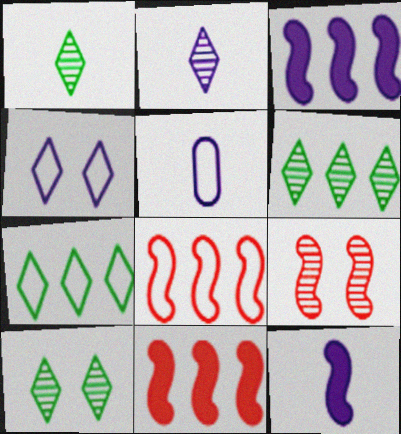[[1, 6, 10], 
[2, 5, 12], 
[5, 10, 11]]